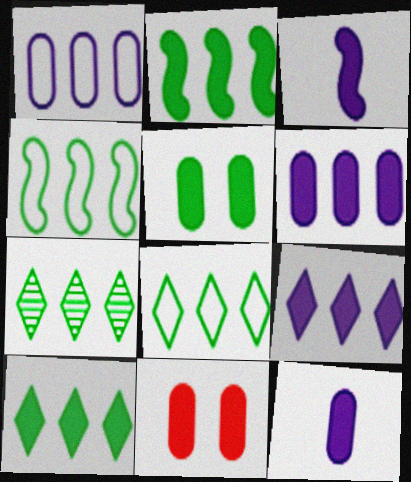[[3, 10, 11], 
[7, 8, 10]]